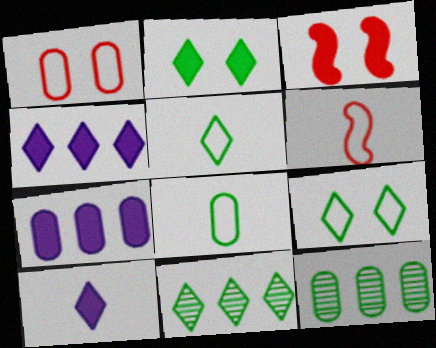[[2, 5, 11]]